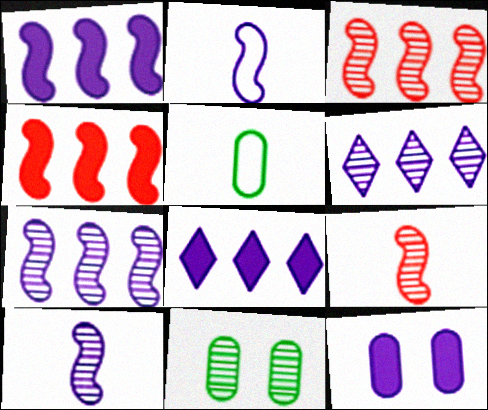[[2, 6, 12], 
[6, 9, 11]]